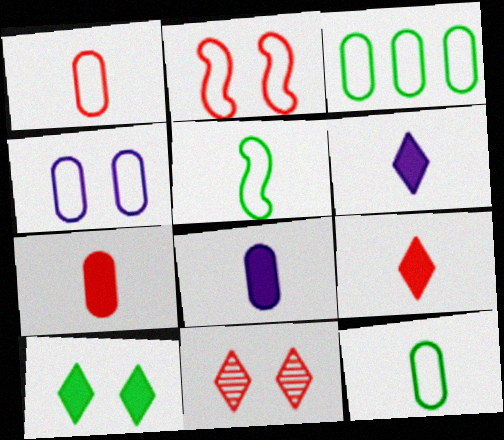[[1, 3, 4]]